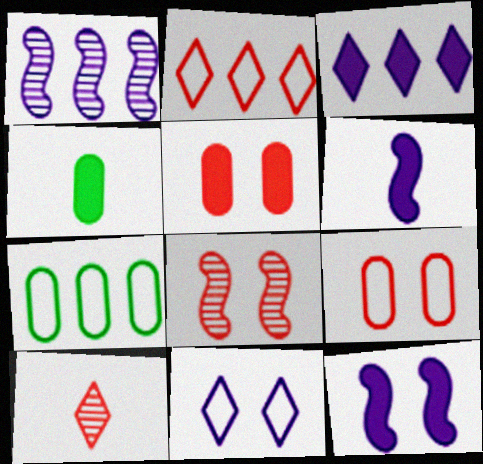[[7, 10, 12]]